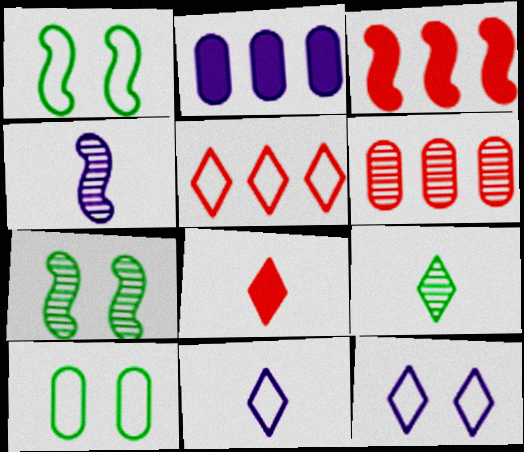[[1, 3, 4], 
[2, 4, 12], 
[3, 5, 6], 
[8, 9, 11]]